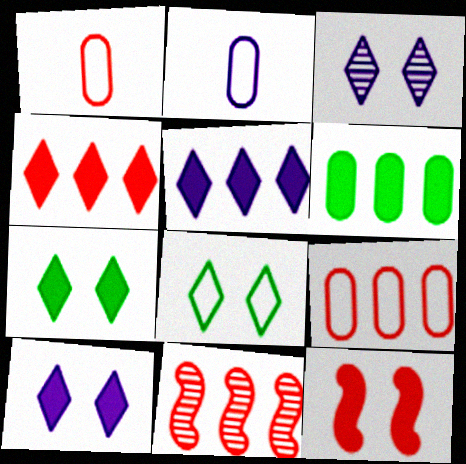[[2, 7, 11], 
[4, 9, 11]]